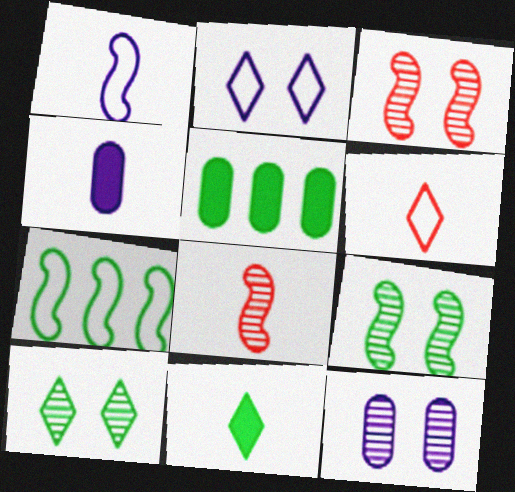[[2, 5, 8], 
[3, 10, 12]]